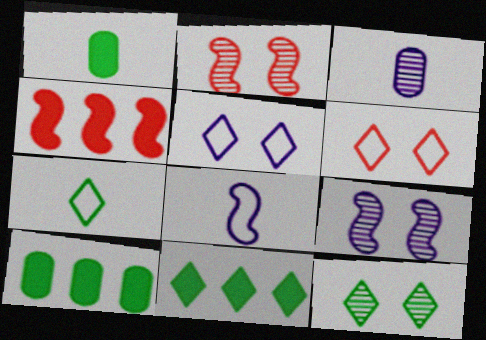[[7, 11, 12]]